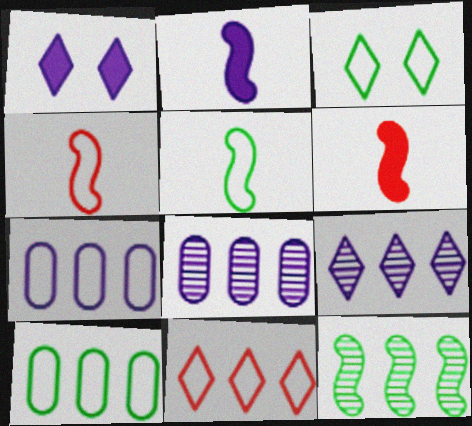[[3, 4, 7], 
[3, 5, 10], 
[3, 6, 8]]